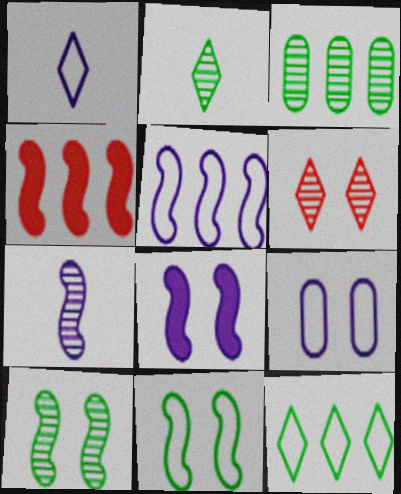[[1, 5, 9], 
[2, 3, 10], 
[2, 4, 9], 
[3, 6, 7], 
[4, 7, 11], 
[5, 7, 8]]